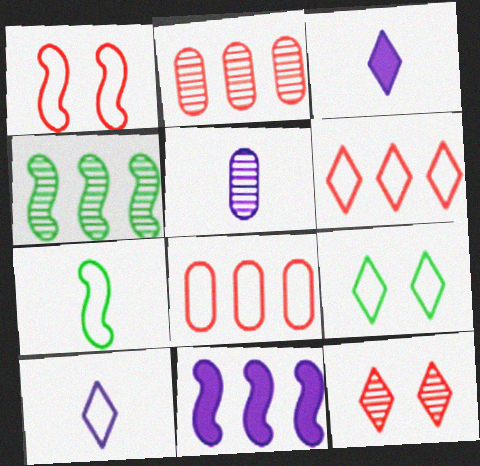[[4, 5, 12], 
[6, 9, 10]]